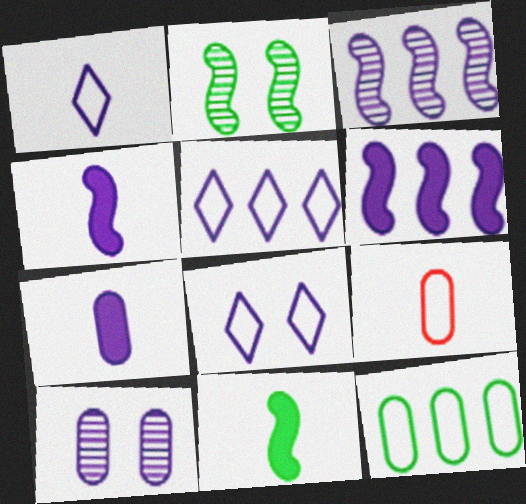[[1, 5, 8], 
[1, 6, 10], 
[3, 7, 8], 
[4, 5, 10]]